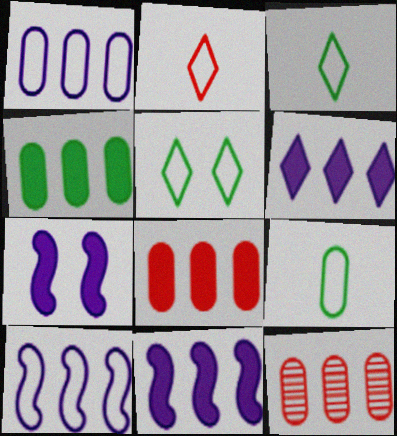[[1, 4, 12], 
[3, 7, 12]]